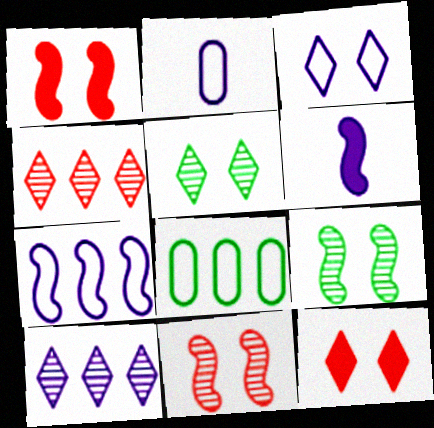[[2, 3, 7], 
[3, 5, 12]]